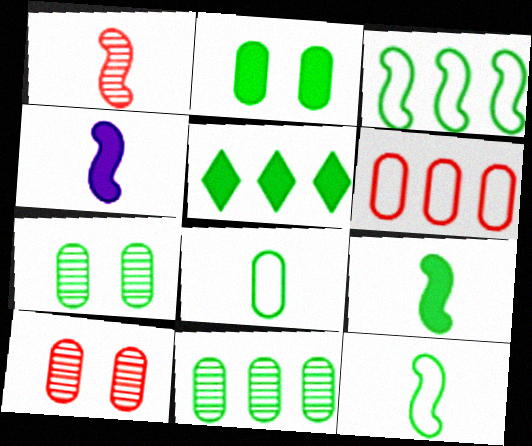[[1, 4, 12], 
[2, 5, 9], 
[2, 8, 11], 
[3, 5, 11], 
[5, 7, 12]]